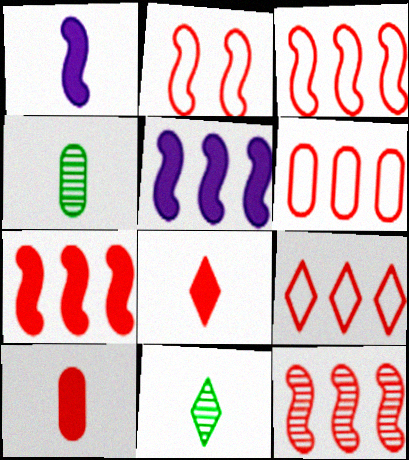[[3, 6, 9], 
[3, 7, 12]]